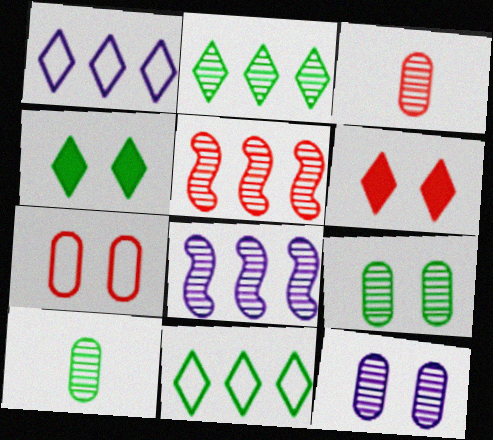[]